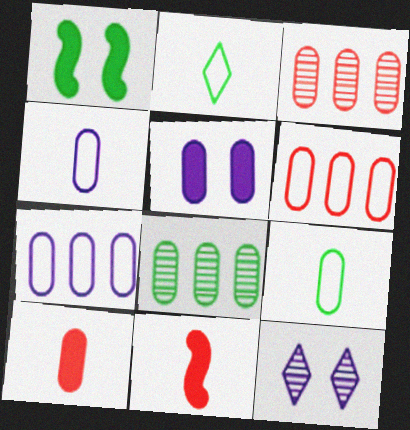[[1, 2, 8], 
[3, 5, 9]]